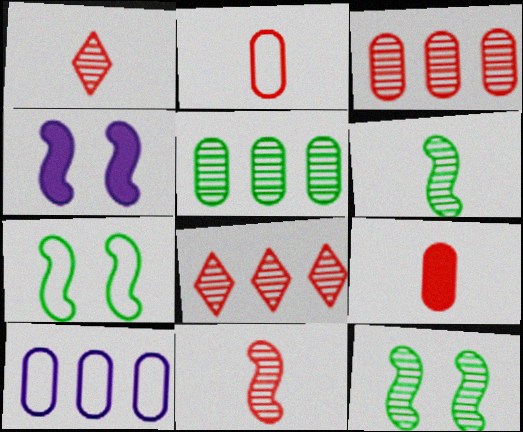[]